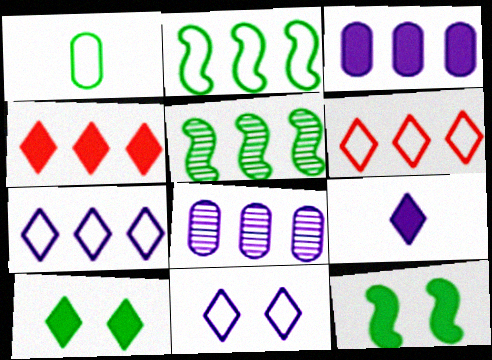[[1, 5, 10], 
[2, 4, 8], 
[3, 5, 6], 
[4, 9, 10]]